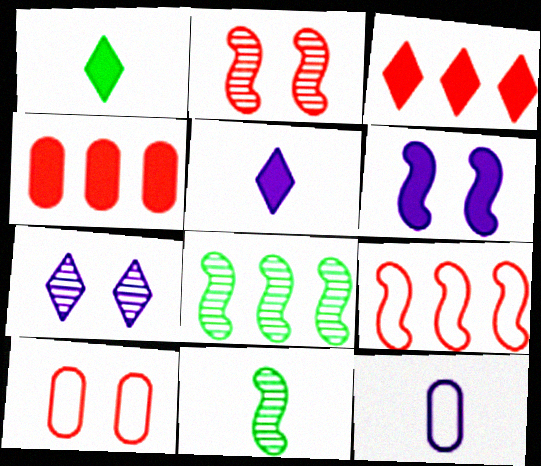[[1, 4, 6], 
[5, 8, 10], 
[6, 9, 11]]